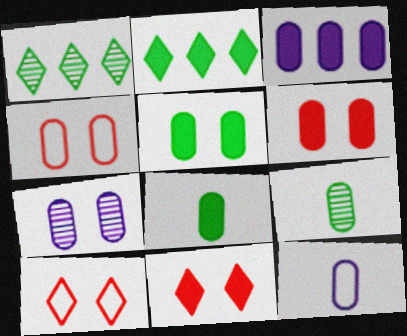[[3, 4, 9], 
[3, 6, 8], 
[3, 7, 12], 
[4, 5, 7]]